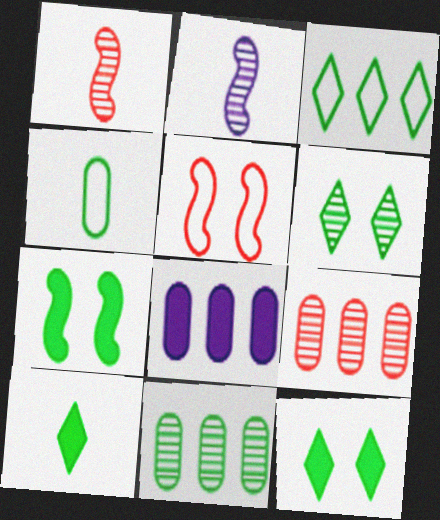[[2, 6, 9], 
[3, 6, 10]]